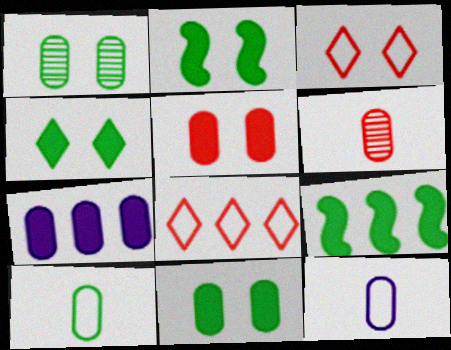[[2, 4, 11]]